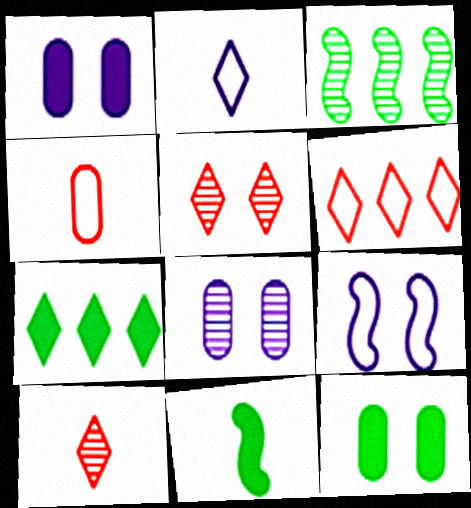[[2, 5, 7], 
[3, 8, 10], 
[5, 9, 12], 
[6, 8, 11], 
[7, 11, 12]]